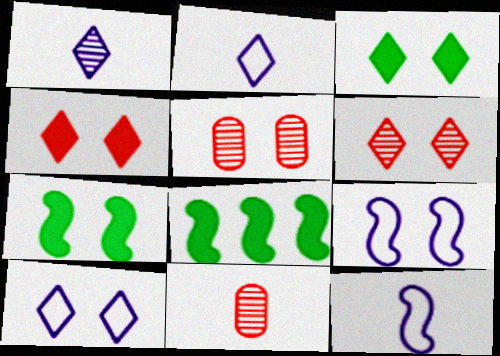[[2, 5, 8], 
[3, 5, 9], 
[3, 6, 10], 
[5, 7, 10], 
[8, 10, 11]]